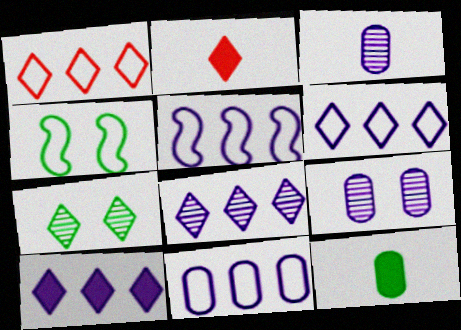[[2, 6, 7], 
[5, 6, 11], 
[6, 8, 10]]